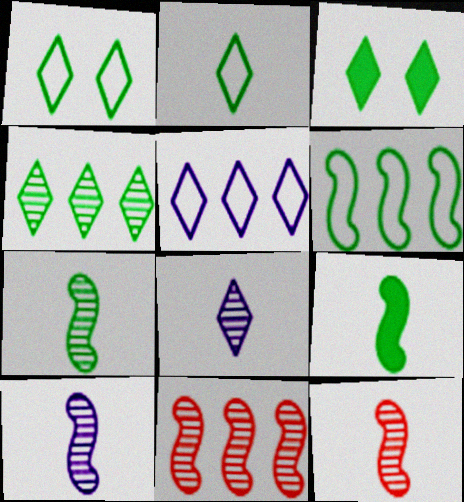[[2, 3, 4], 
[7, 10, 12]]